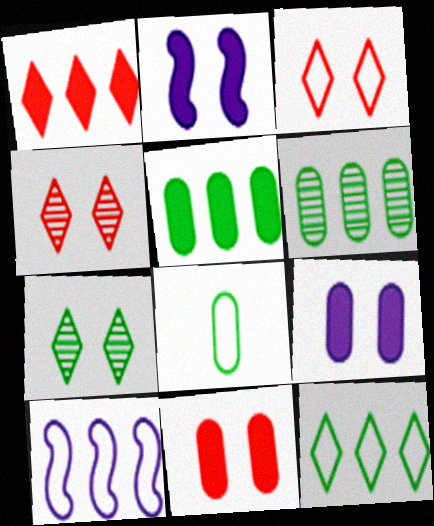[[1, 6, 10], 
[3, 8, 10]]